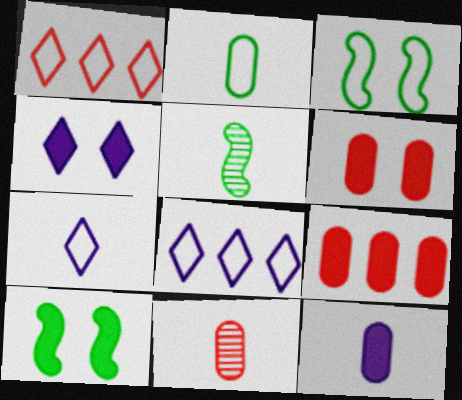[[2, 11, 12], 
[4, 6, 10], 
[5, 6, 8], 
[8, 10, 11]]